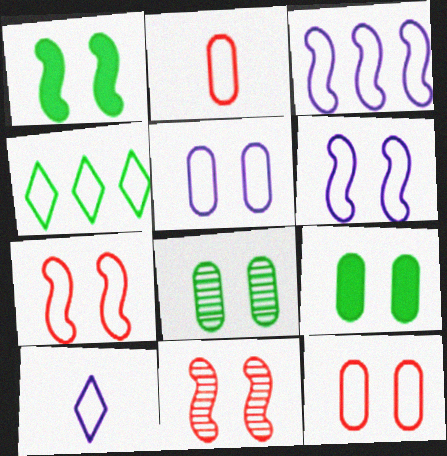[[1, 6, 11], 
[2, 4, 6], 
[3, 5, 10]]